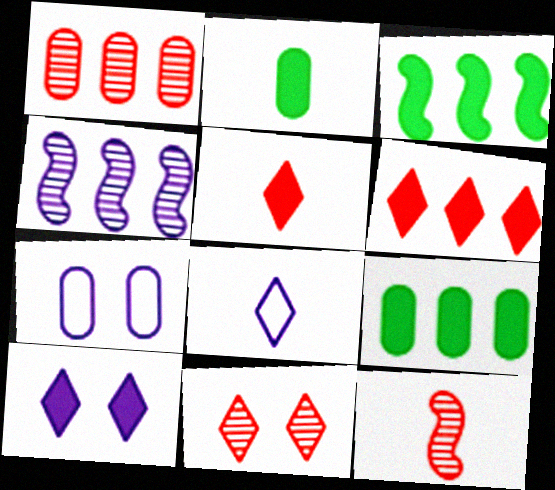[[1, 2, 7], 
[1, 11, 12], 
[2, 8, 12]]